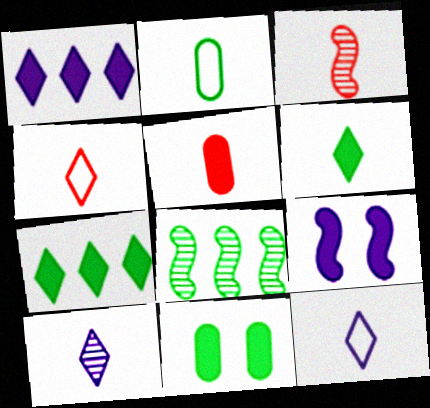[[3, 4, 5], 
[4, 6, 10], 
[5, 7, 9]]